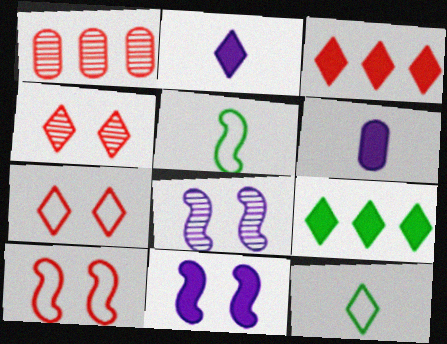[[1, 11, 12]]